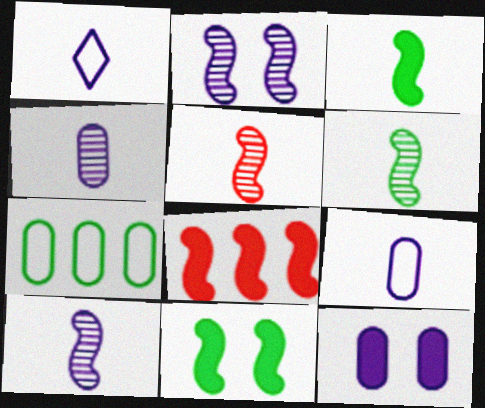[[5, 6, 10]]